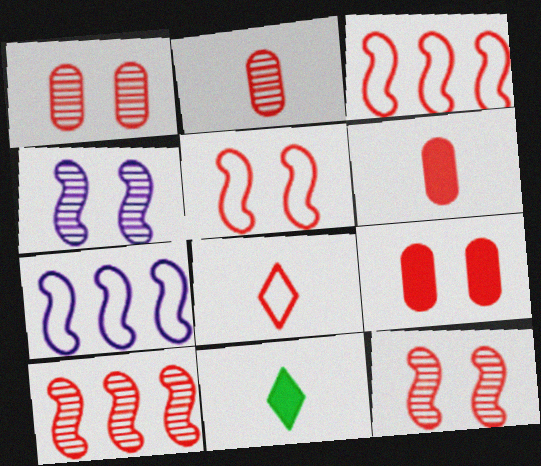[[1, 7, 11], 
[8, 9, 10]]